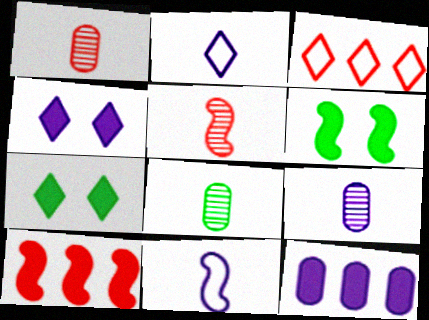[[1, 8, 9], 
[3, 6, 9]]